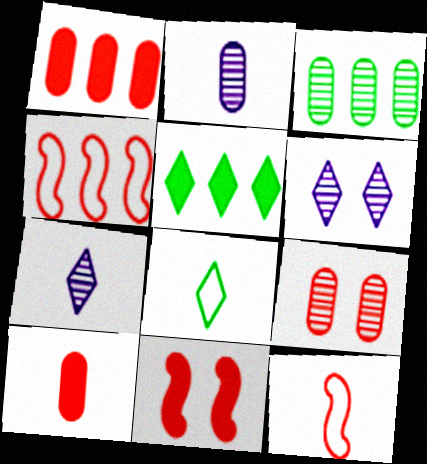[[2, 3, 9]]